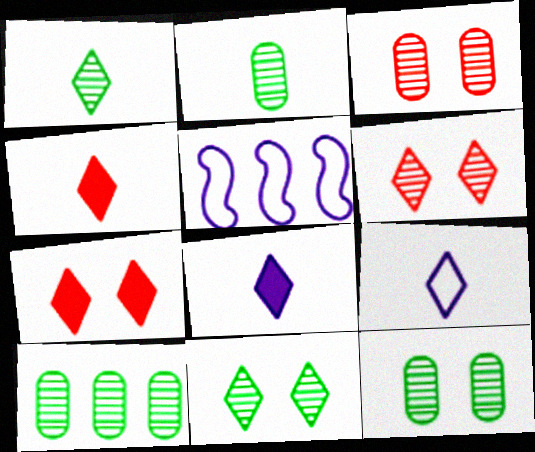[[1, 4, 9], 
[2, 5, 7], 
[2, 10, 12], 
[4, 5, 12]]